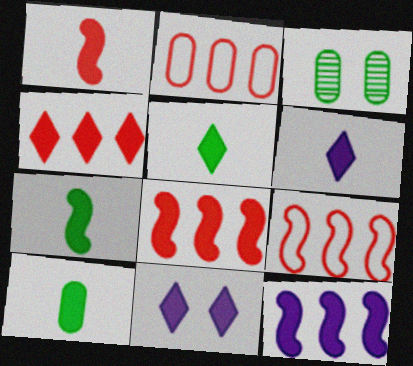[[1, 6, 10], 
[3, 6, 9], 
[4, 5, 11], 
[5, 7, 10], 
[8, 10, 11]]